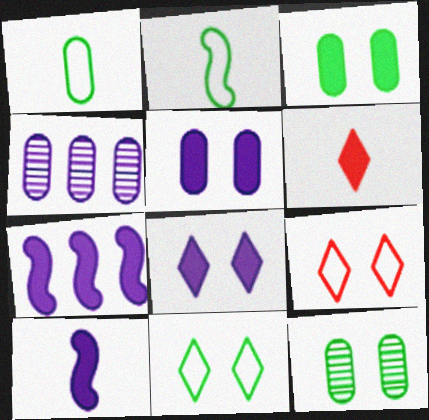[[3, 6, 7]]